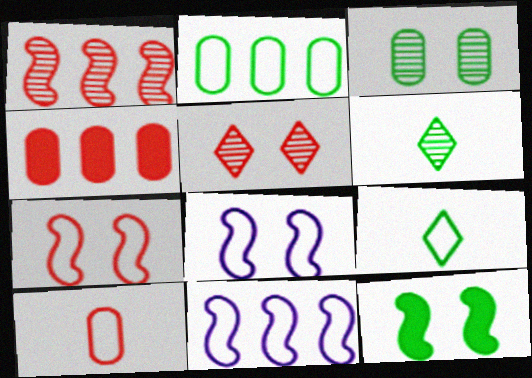[[2, 6, 12], 
[4, 6, 8]]